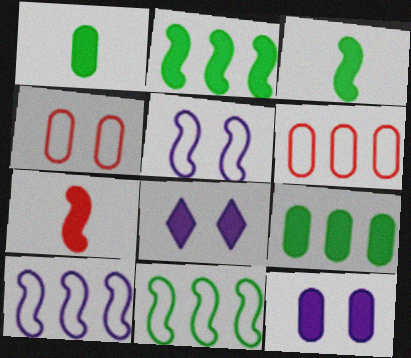[[7, 8, 9]]